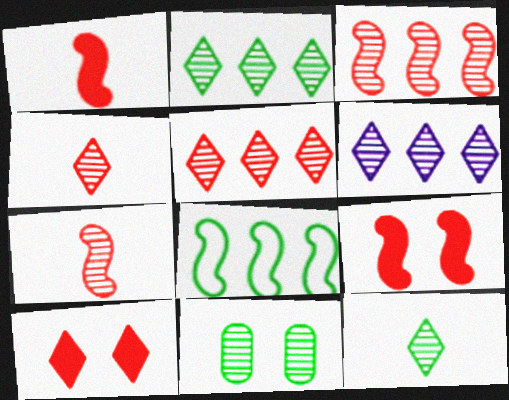[[2, 5, 6], 
[6, 7, 11]]